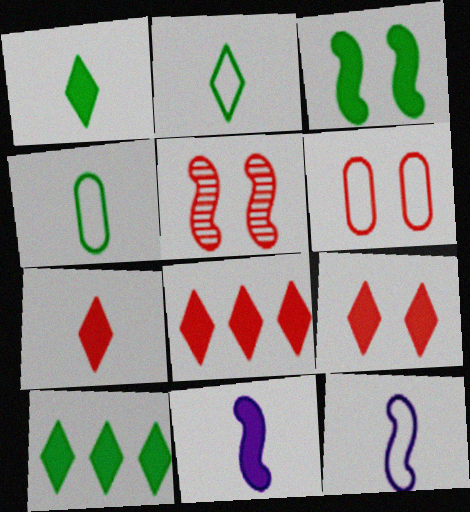[[5, 6, 9], 
[7, 8, 9]]